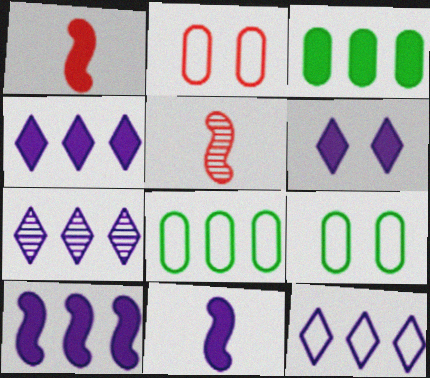[[1, 3, 6], 
[1, 7, 9], 
[4, 5, 9], 
[4, 7, 12], 
[5, 6, 8]]